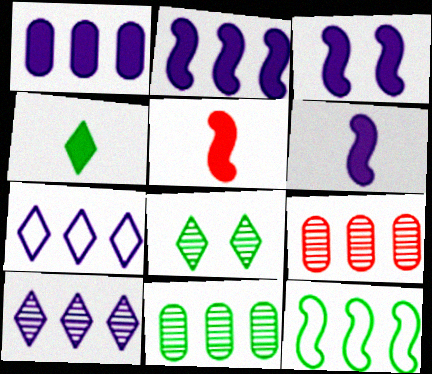[[2, 3, 6]]